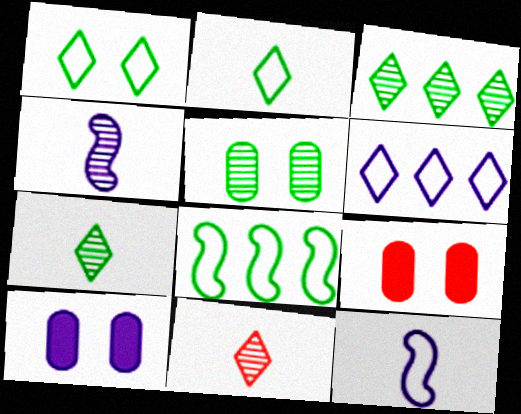[[3, 9, 12], 
[4, 6, 10], 
[8, 10, 11]]